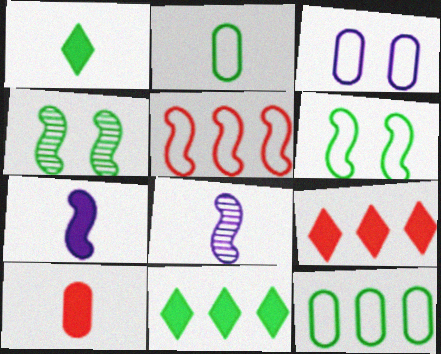[[1, 4, 12], 
[1, 7, 10], 
[2, 4, 11], 
[4, 5, 7]]